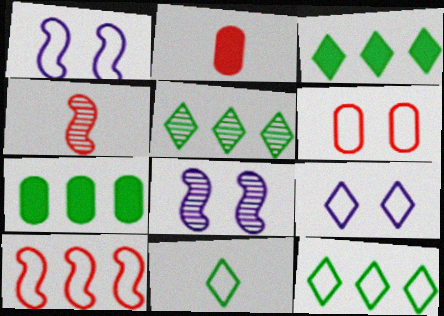[[1, 2, 5], 
[2, 8, 12], 
[3, 5, 12], 
[4, 7, 9]]